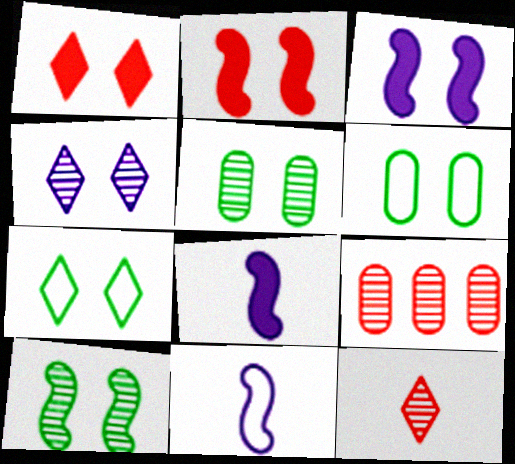[[1, 4, 7], 
[2, 4, 6], 
[7, 8, 9]]